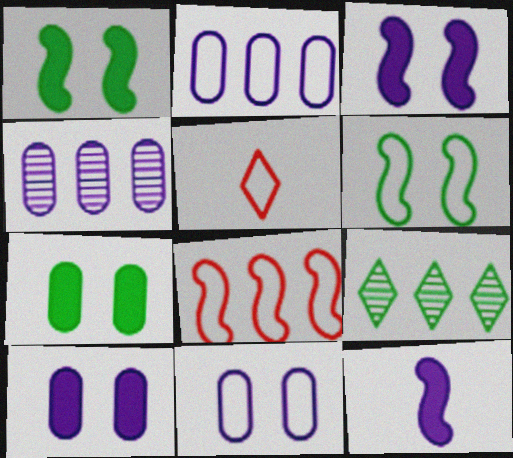[[1, 4, 5], 
[2, 5, 6]]